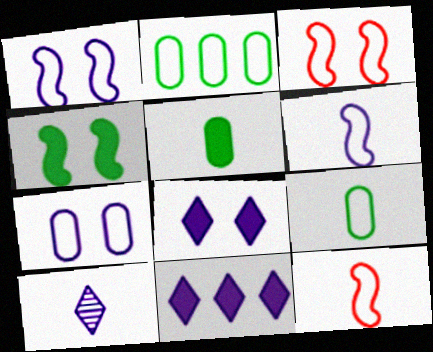[[5, 10, 12]]